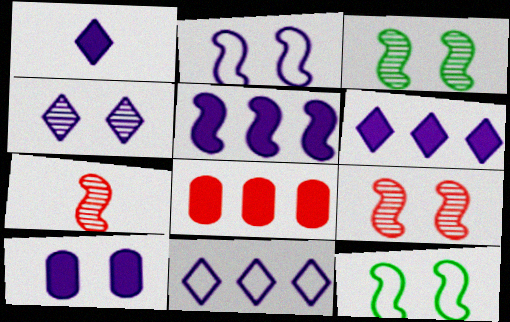[[1, 4, 11], 
[1, 5, 10], 
[2, 4, 10], 
[5, 7, 12]]